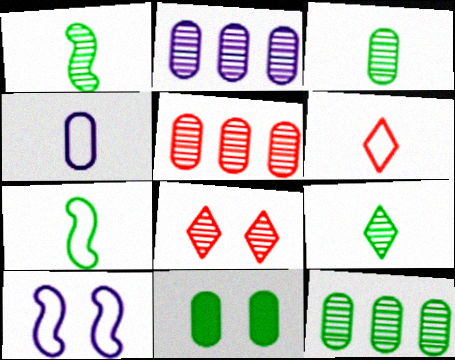[[1, 2, 8], 
[1, 3, 9], 
[2, 5, 12], 
[4, 5, 11], 
[4, 6, 7], 
[8, 10, 11]]